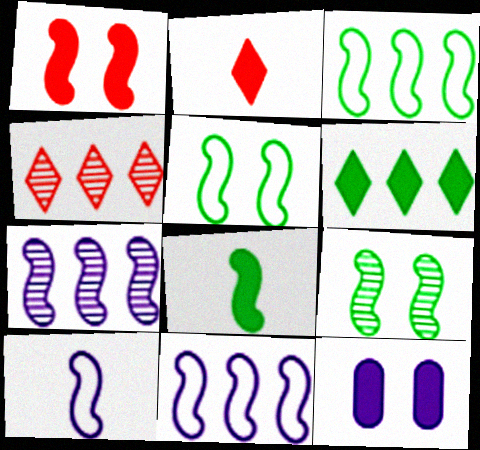[[3, 8, 9]]